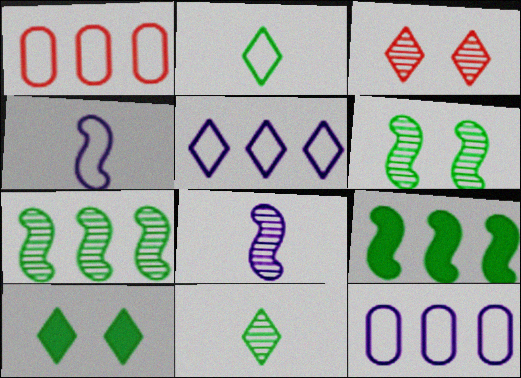[[1, 8, 10]]